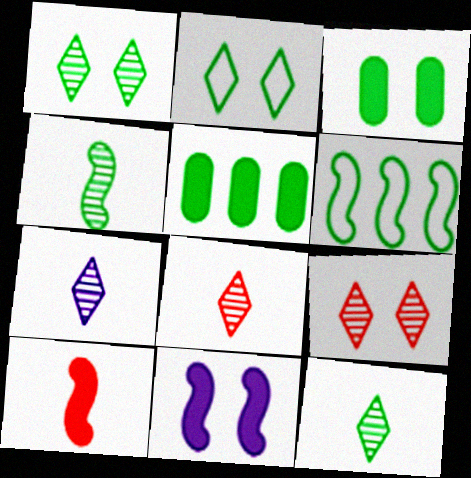[[2, 4, 5], 
[3, 6, 12], 
[7, 8, 12]]